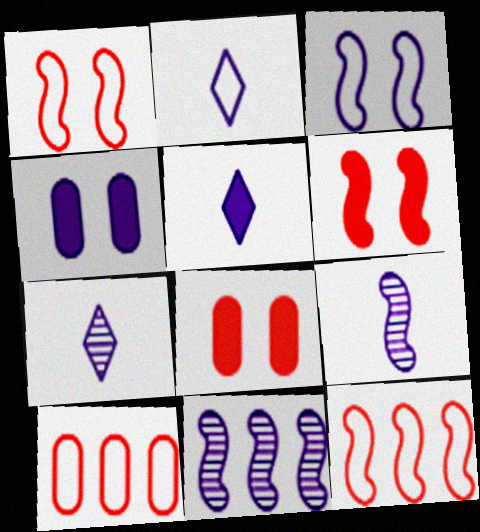[[2, 4, 11], 
[2, 5, 7]]